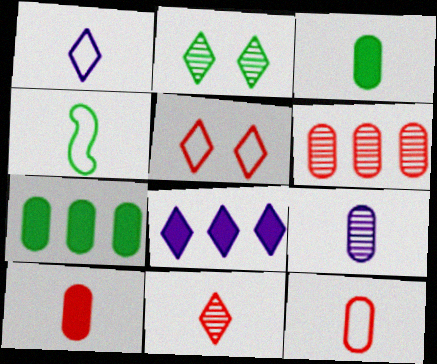[[1, 4, 12], 
[2, 4, 7], 
[3, 9, 12]]